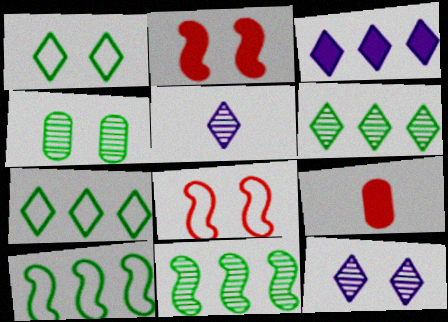[[9, 10, 12]]